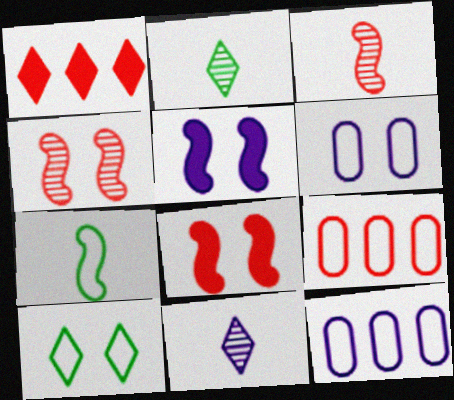[[1, 10, 11], 
[2, 5, 9], 
[2, 8, 12], 
[5, 11, 12]]